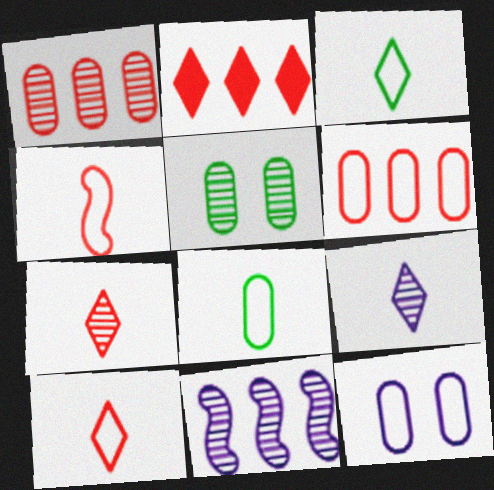[[5, 7, 11], 
[6, 8, 12]]